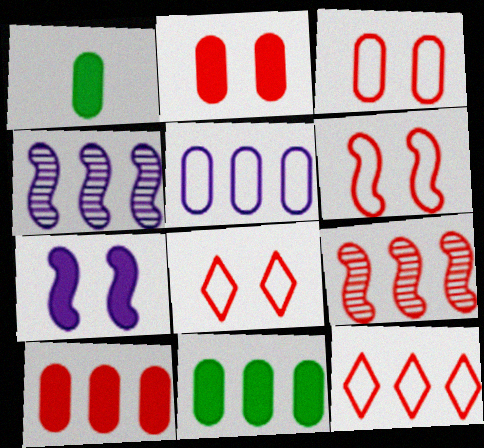[[1, 4, 8], 
[3, 6, 8], 
[4, 11, 12], 
[9, 10, 12]]